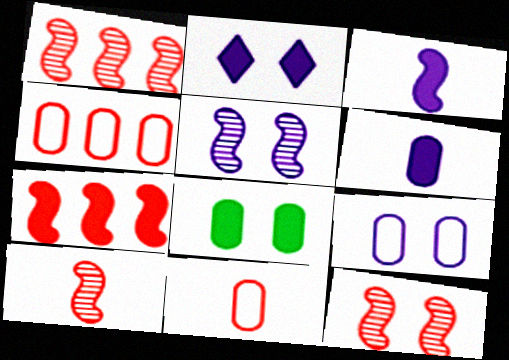[[1, 10, 12], 
[2, 5, 9]]